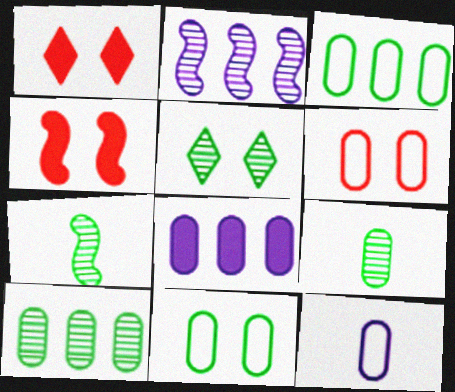[[3, 6, 12], 
[5, 7, 10], 
[6, 8, 9]]